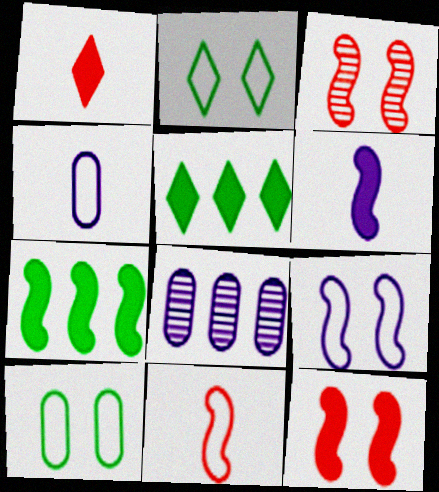[[3, 4, 5], 
[6, 7, 12]]